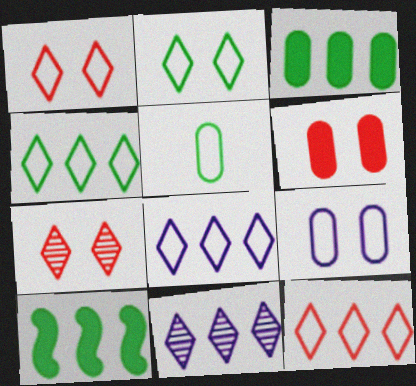[[4, 8, 12]]